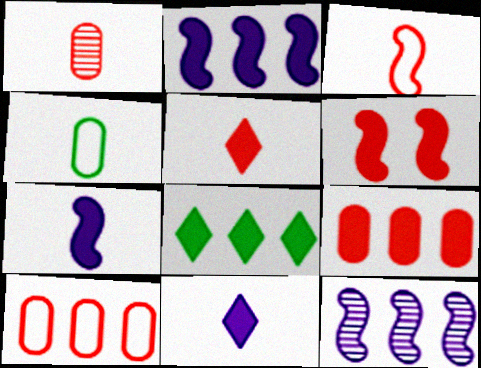[[1, 3, 5], 
[2, 8, 9], 
[5, 6, 9], 
[8, 10, 12]]